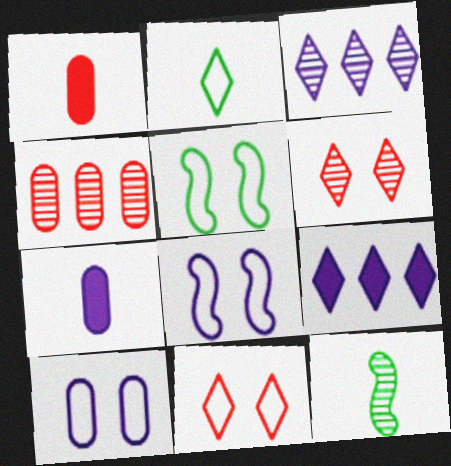[[1, 3, 5], 
[2, 6, 9], 
[3, 7, 8], 
[5, 10, 11]]